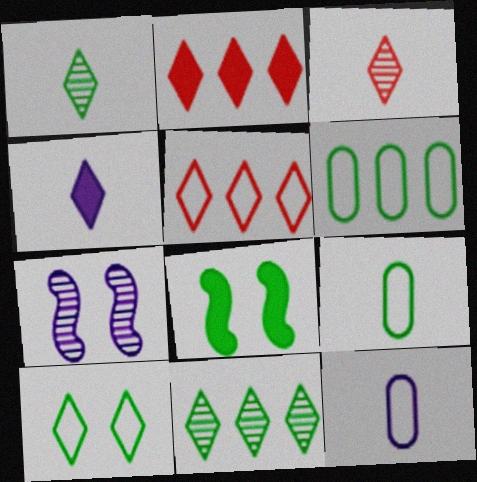[[1, 6, 8], 
[2, 7, 9], 
[8, 9, 11]]